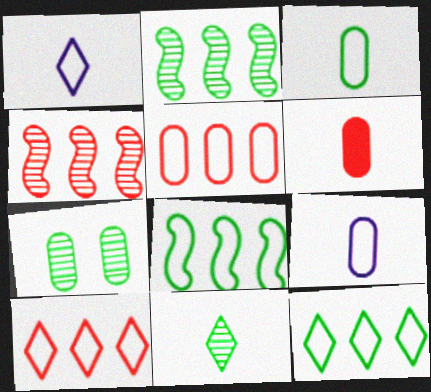[[2, 7, 11]]